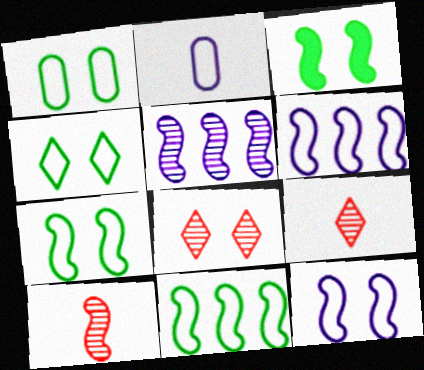[[1, 4, 7], 
[3, 6, 10]]